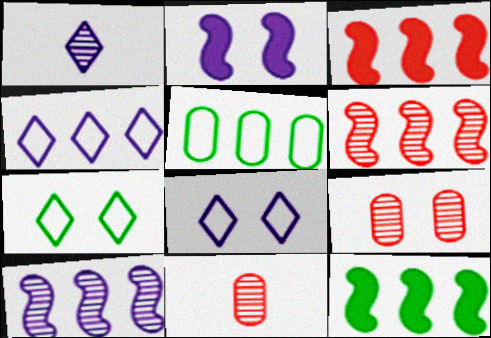[[2, 7, 9], 
[8, 11, 12]]